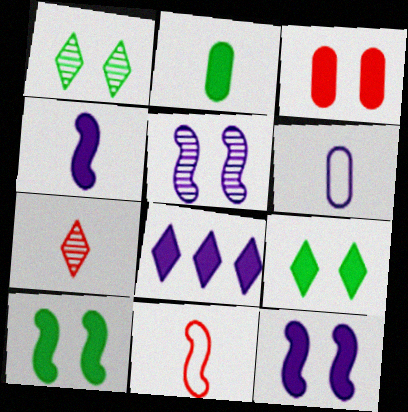[[3, 9, 12], 
[5, 6, 8]]